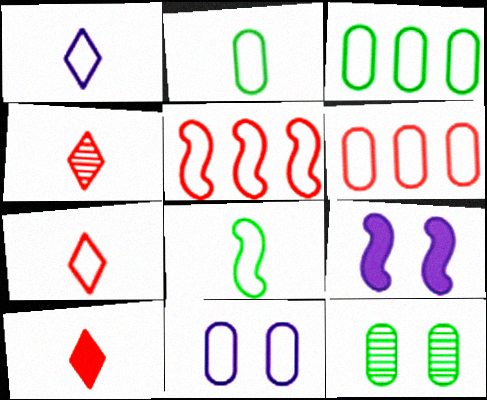[[2, 6, 11], 
[3, 4, 9], 
[4, 7, 10]]